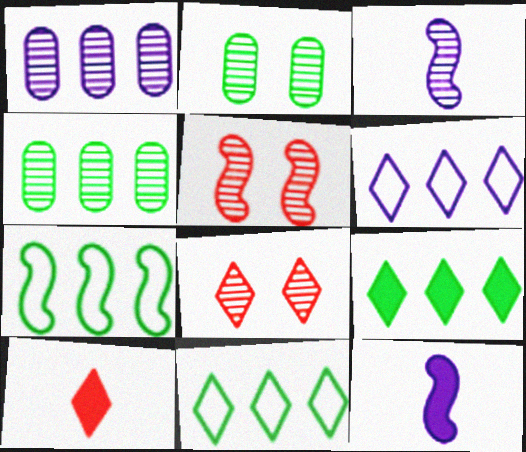[[3, 4, 8], 
[4, 7, 9], 
[5, 7, 12]]